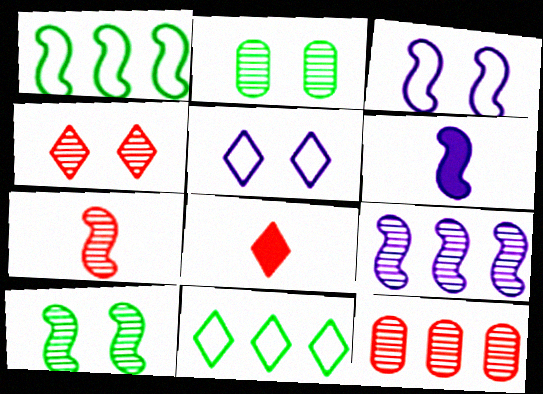[[3, 6, 9], 
[4, 7, 12], 
[7, 9, 10]]